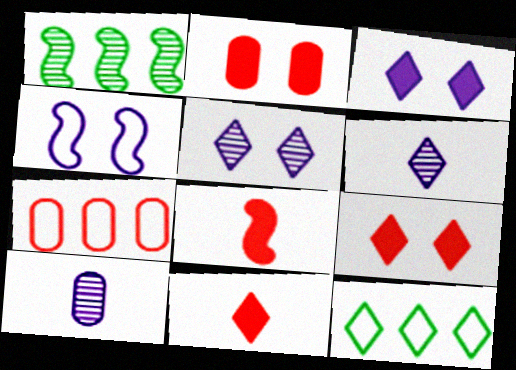[[1, 4, 8], 
[5, 11, 12], 
[6, 9, 12]]